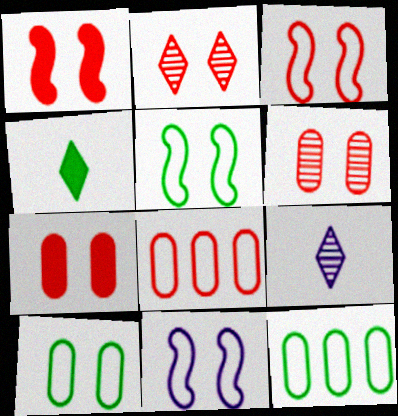[[1, 9, 12], 
[2, 3, 7], 
[3, 5, 11]]